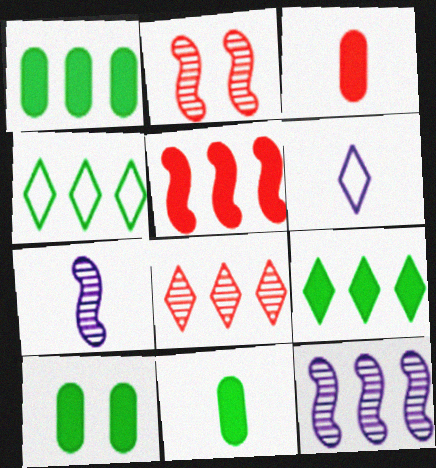[[1, 2, 6], 
[1, 10, 11]]